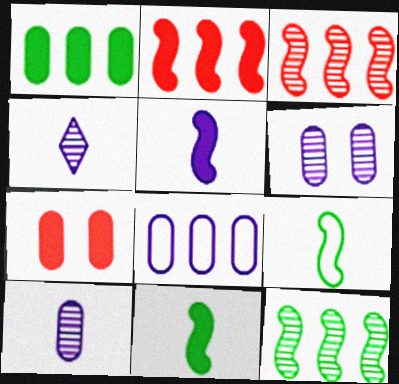[]